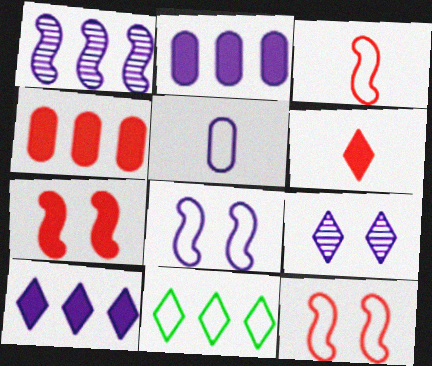[[1, 4, 11], 
[4, 6, 7], 
[5, 11, 12], 
[6, 9, 11]]